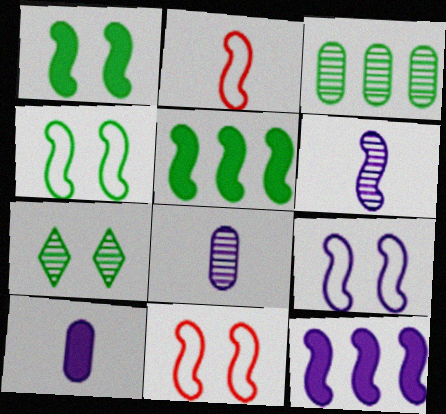[[4, 9, 11], 
[5, 6, 11], 
[6, 9, 12]]